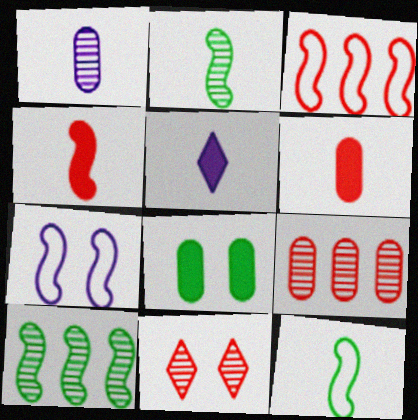[[1, 10, 11], 
[3, 6, 11], 
[3, 7, 12], 
[4, 7, 10], 
[7, 8, 11]]